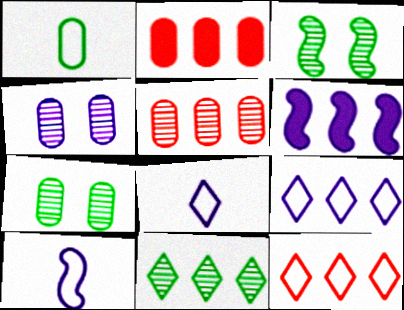[[1, 2, 4], 
[2, 3, 8], 
[4, 6, 8]]